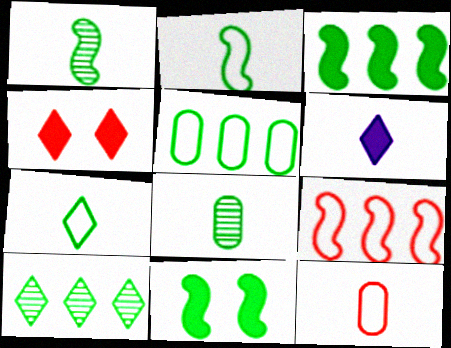[[1, 6, 12], 
[3, 5, 10]]